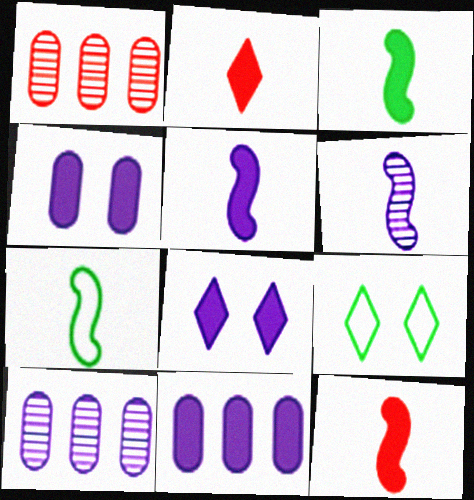[[1, 5, 9], 
[1, 7, 8], 
[3, 5, 12], 
[5, 8, 11], 
[6, 7, 12], 
[9, 10, 12]]